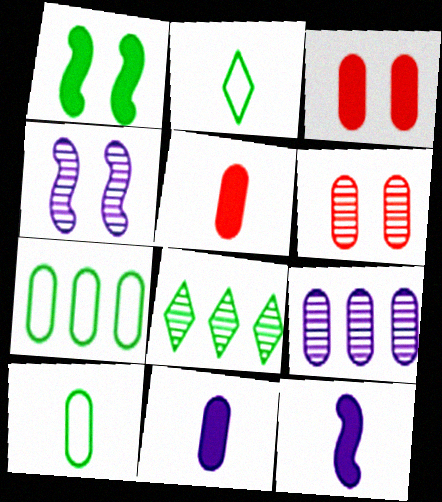[[1, 8, 10], 
[3, 9, 10], 
[6, 7, 11]]